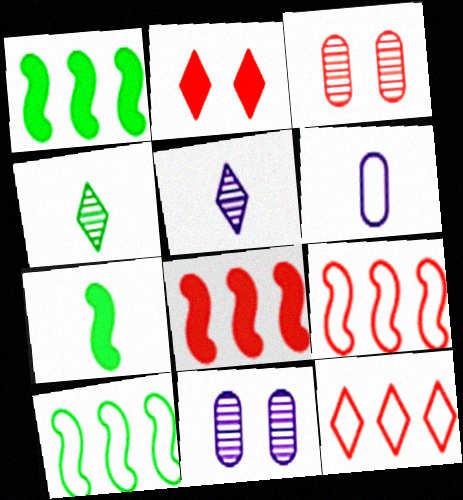[[7, 11, 12]]